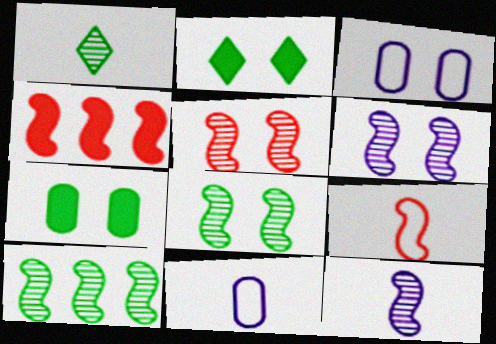[[1, 3, 4], 
[2, 3, 5], 
[4, 5, 9], 
[5, 6, 8], 
[5, 10, 12]]